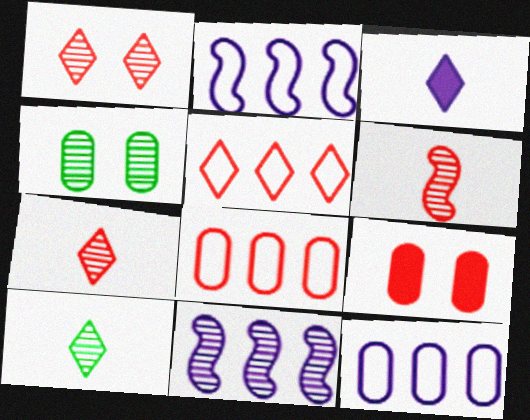[[2, 9, 10], 
[4, 7, 11], 
[5, 6, 9]]